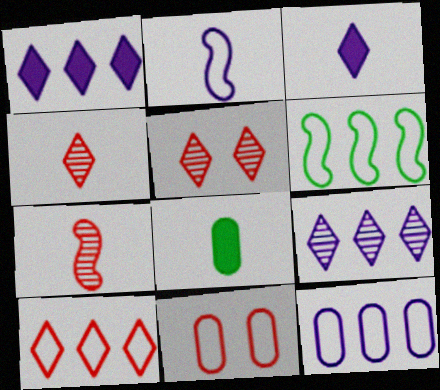[[2, 4, 8], 
[6, 10, 12]]